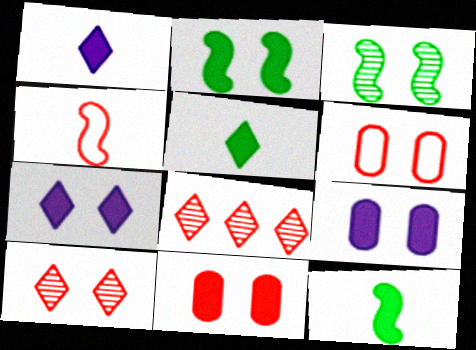[[2, 7, 11], 
[3, 6, 7], 
[4, 8, 11]]